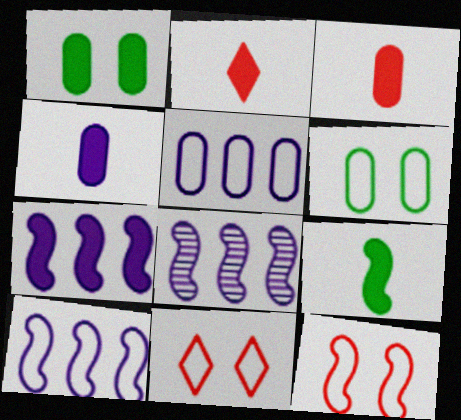[[1, 2, 7], 
[2, 4, 9], 
[2, 6, 8], 
[7, 8, 10], 
[8, 9, 12]]